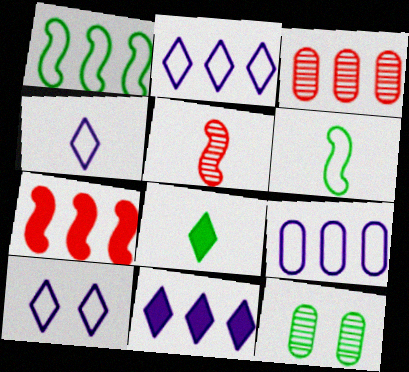[[1, 3, 11], 
[1, 8, 12], 
[2, 4, 10], 
[4, 7, 12]]